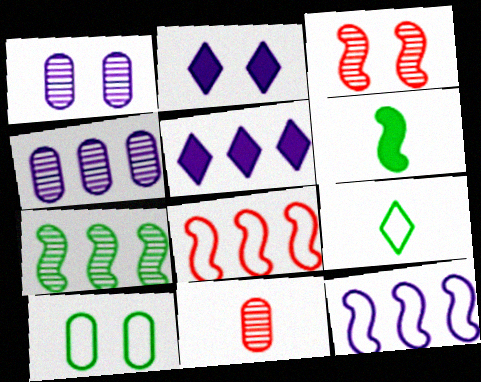[[2, 3, 10], 
[3, 6, 12], 
[4, 5, 12]]